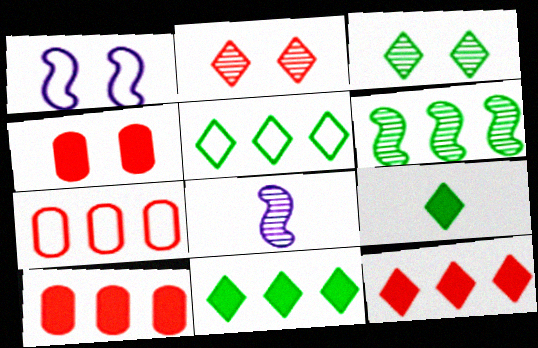[[1, 3, 4], 
[3, 5, 9], 
[4, 5, 8]]